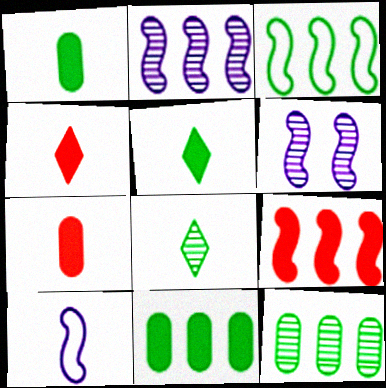[[2, 3, 9], 
[7, 8, 10]]